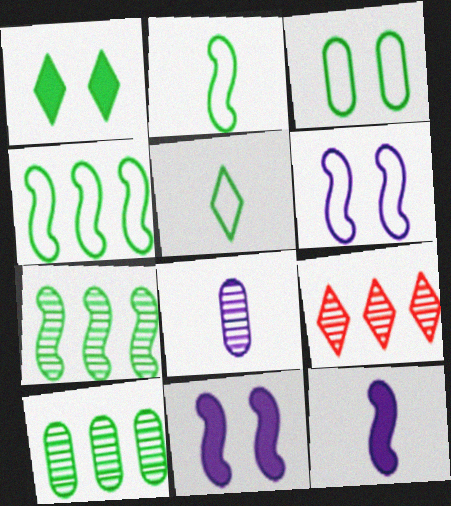[[1, 2, 10], 
[3, 4, 5], 
[3, 9, 12]]